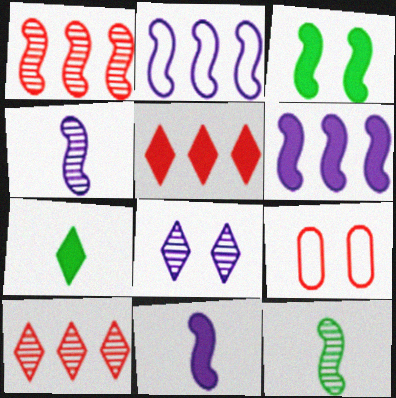[[3, 8, 9]]